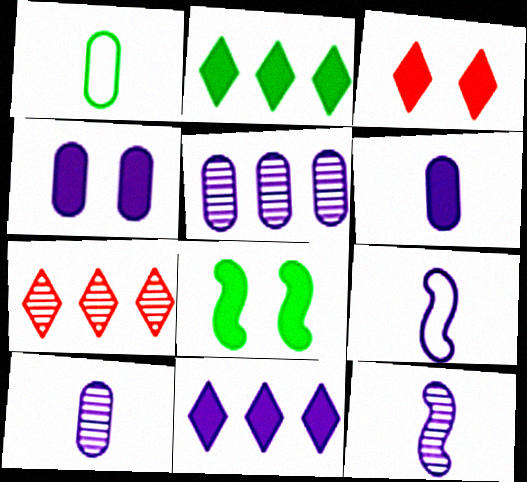[[3, 4, 8]]